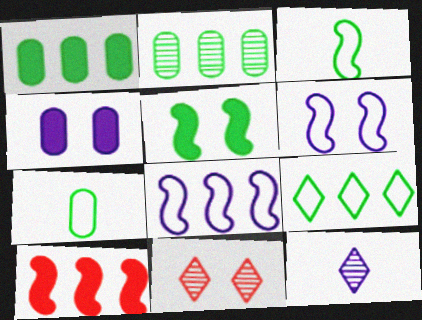[[4, 8, 12]]